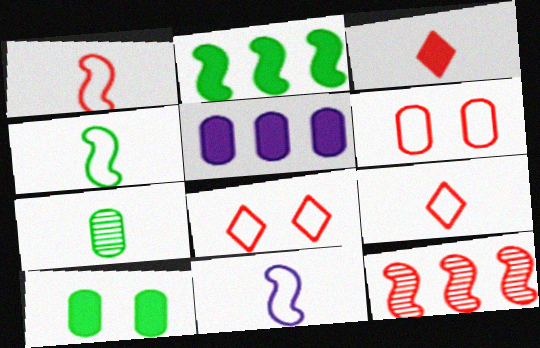[[1, 4, 11], 
[3, 6, 12], 
[3, 7, 11], 
[5, 6, 7]]